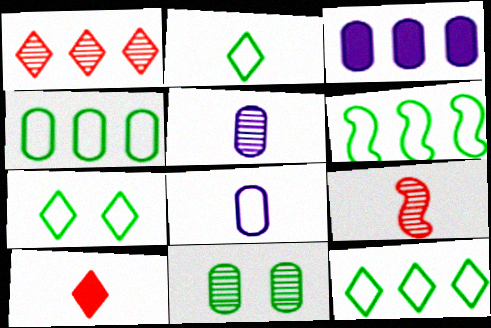[[1, 3, 6], 
[2, 7, 12], 
[3, 7, 9], 
[4, 6, 12]]